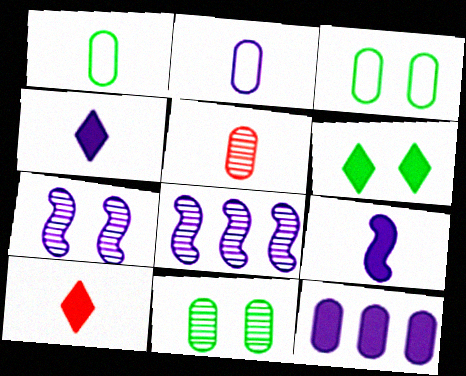[[3, 5, 12], 
[3, 8, 10]]